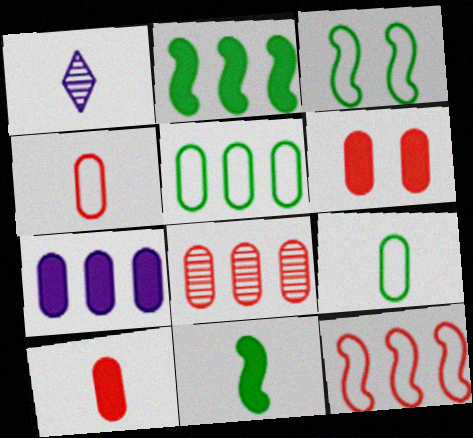[[1, 4, 11], 
[4, 6, 8], 
[5, 7, 8]]